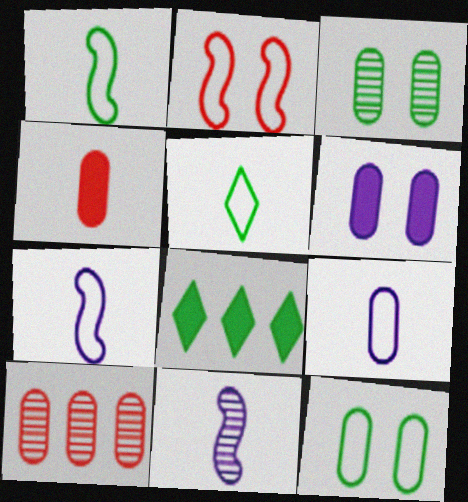[[1, 3, 8], 
[4, 5, 11]]